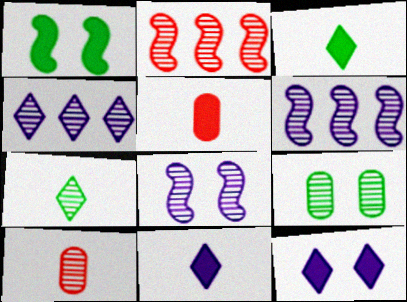[]